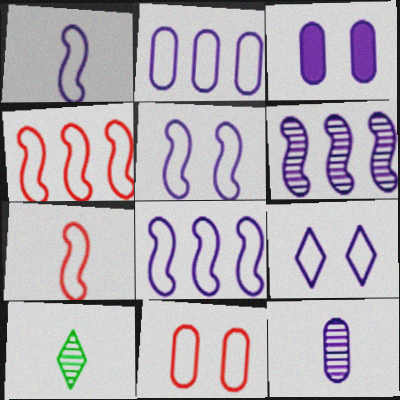[[1, 2, 9], 
[1, 5, 8], 
[2, 3, 12], 
[3, 4, 10]]